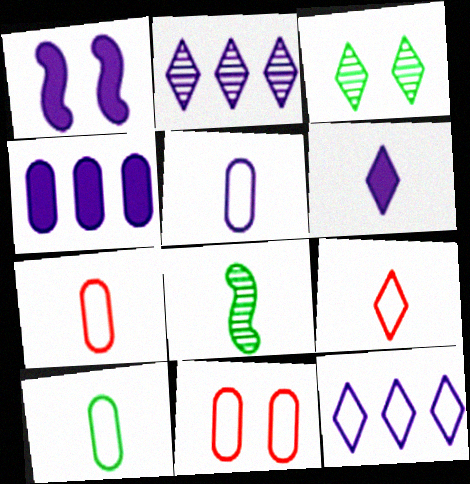[[1, 2, 5], 
[1, 3, 11], 
[1, 4, 6], 
[5, 7, 10], 
[6, 7, 8]]